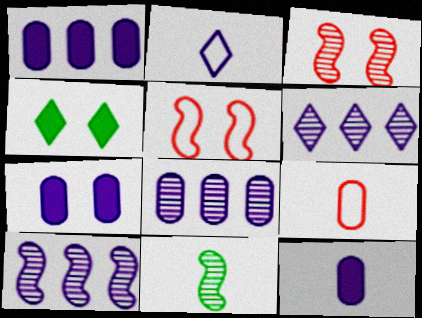[[1, 7, 12], 
[2, 7, 10], 
[3, 10, 11], 
[4, 9, 10], 
[6, 8, 10]]